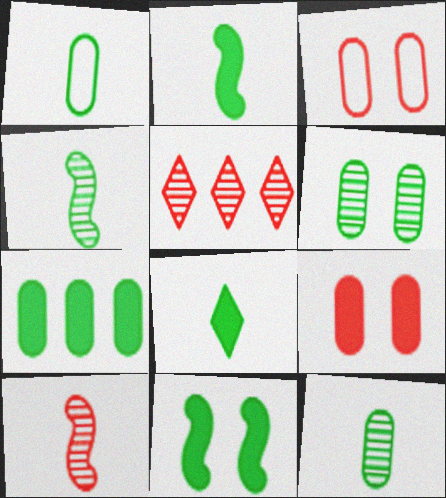[[1, 4, 8], 
[1, 6, 7], 
[7, 8, 11]]